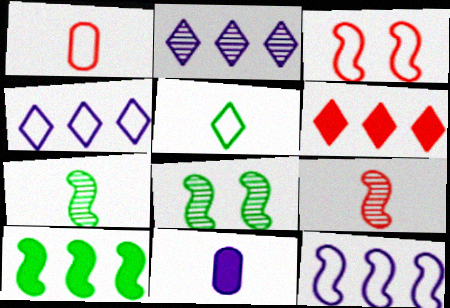[[5, 9, 11]]